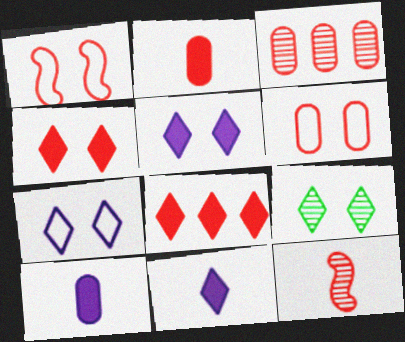[[2, 3, 6], 
[4, 7, 9], 
[6, 8, 12]]